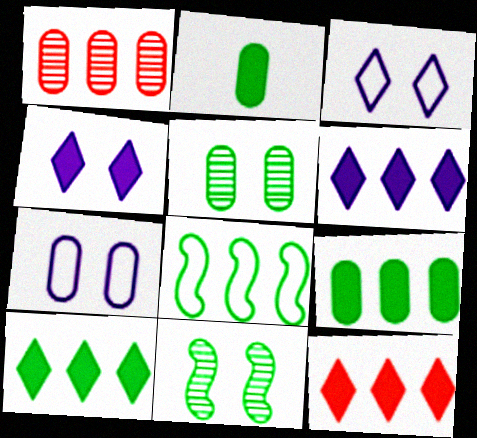[[1, 2, 7], 
[1, 6, 8], 
[6, 10, 12]]